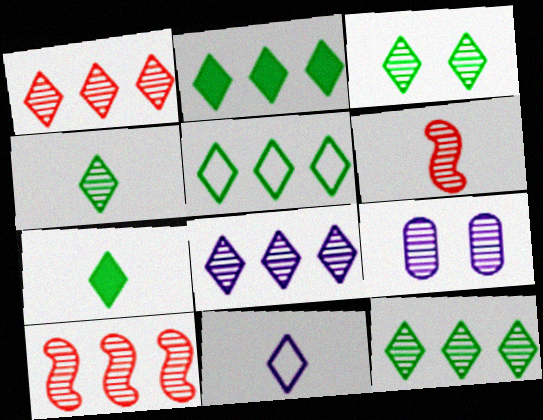[[1, 8, 12], 
[2, 5, 12], 
[3, 4, 12], 
[3, 5, 7], 
[4, 9, 10], 
[6, 9, 12]]